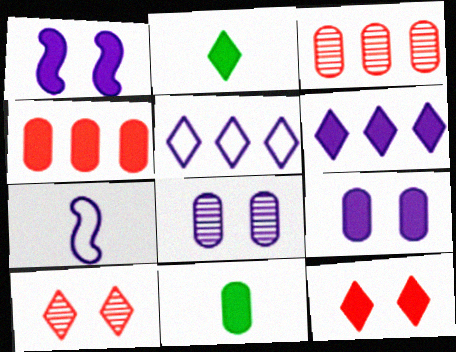[[1, 2, 4], 
[2, 5, 10], 
[2, 6, 12], 
[4, 9, 11], 
[6, 7, 8]]